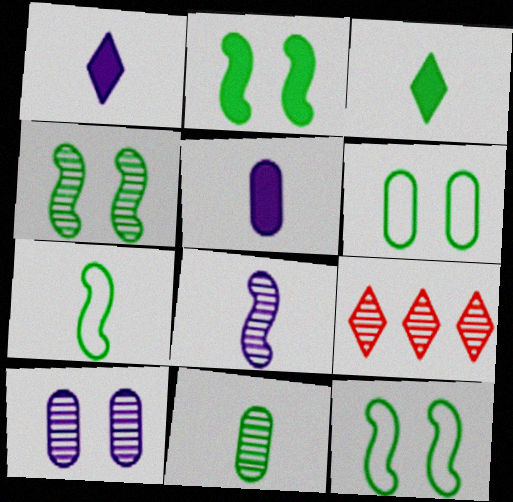[[2, 4, 12], 
[3, 7, 11], 
[5, 9, 12]]